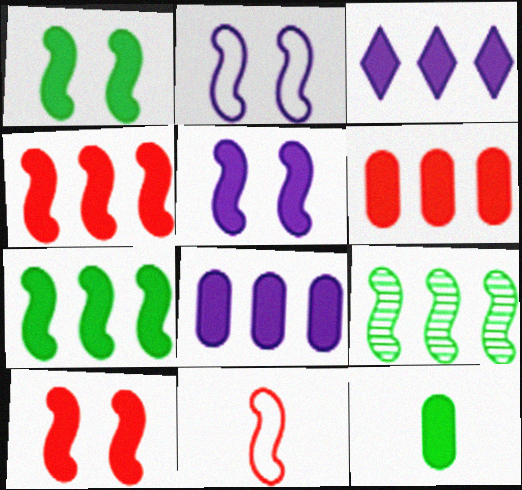[[1, 5, 10], 
[3, 6, 7], 
[3, 10, 12], 
[5, 9, 11]]